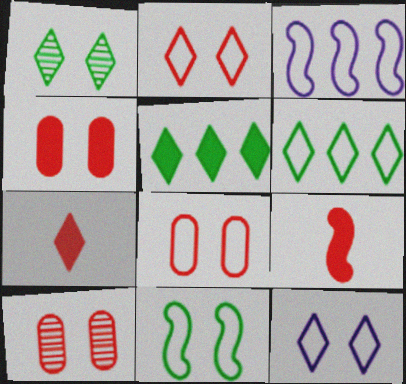[[4, 8, 10], 
[8, 11, 12]]